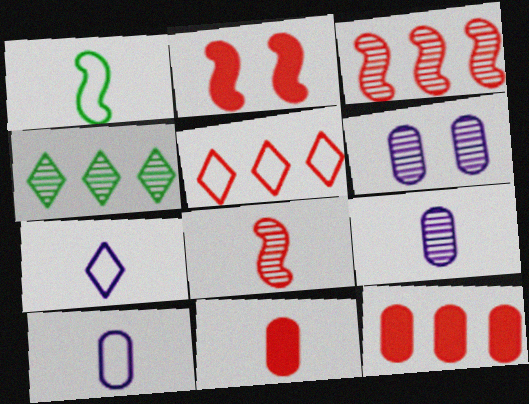[[2, 4, 10], 
[3, 5, 12], 
[4, 6, 8]]